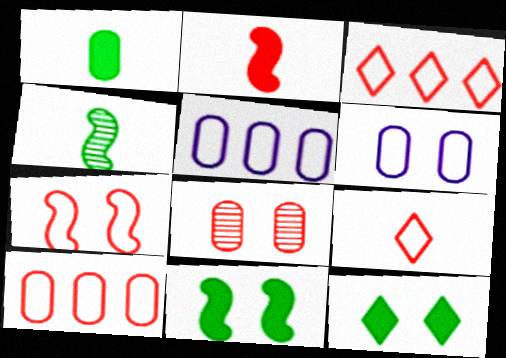[[1, 5, 8], 
[2, 3, 8], 
[7, 9, 10]]